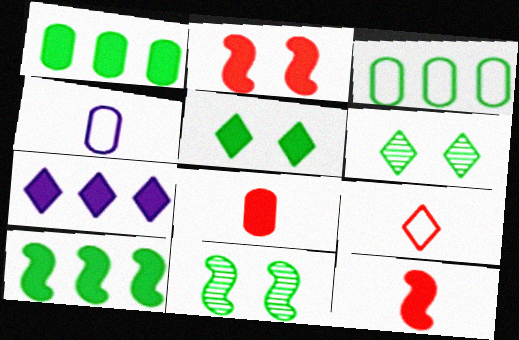[[6, 7, 9]]